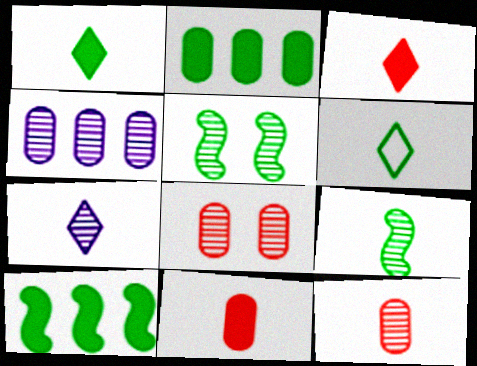[[2, 5, 6], 
[3, 6, 7], 
[7, 9, 12]]